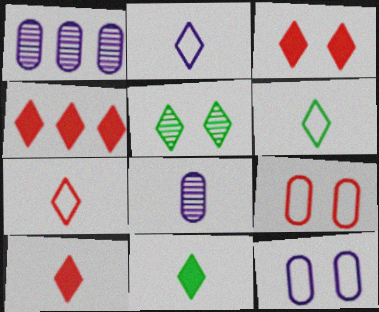[[2, 4, 5], 
[2, 6, 7], 
[3, 4, 10]]